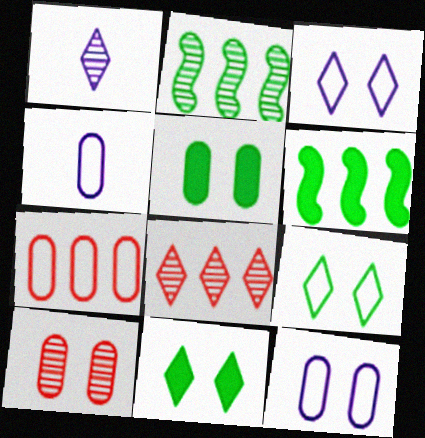[[1, 2, 10], 
[5, 10, 12]]